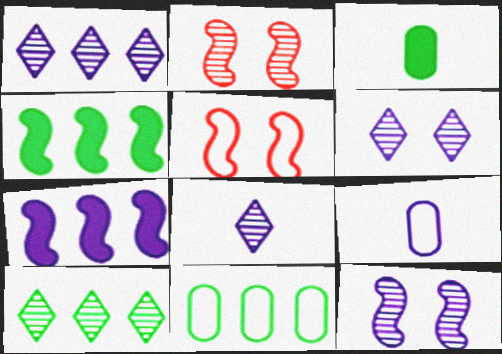[[1, 3, 5], 
[1, 6, 8], 
[4, 10, 11], 
[6, 7, 9]]